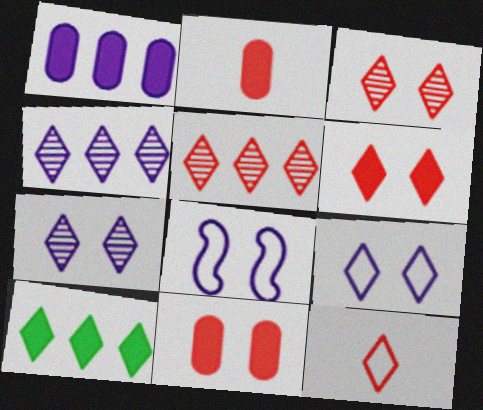[[5, 6, 12], 
[7, 10, 12]]